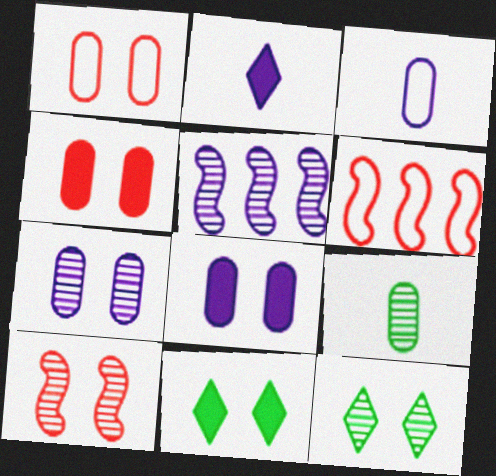[[7, 10, 12]]